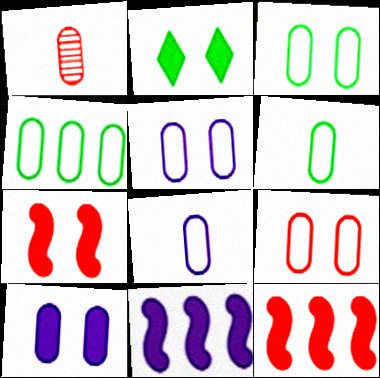[[1, 4, 10], 
[2, 7, 10], 
[3, 4, 6], 
[3, 5, 9], 
[4, 8, 9]]